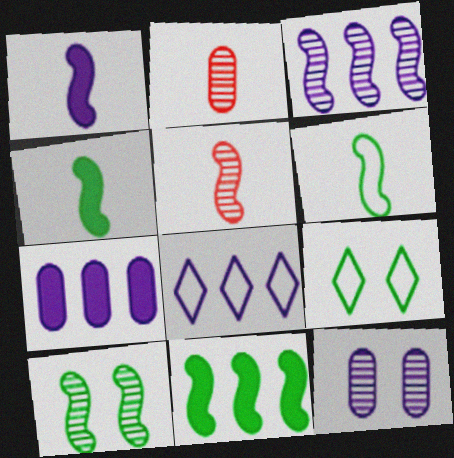[[1, 5, 6], 
[1, 8, 12], 
[3, 5, 10], 
[3, 7, 8], 
[5, 7, 9], 
[6, 10, 11]]